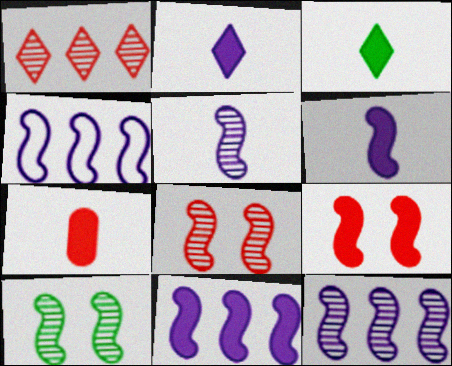[[3, 6, 7], 
[4, 11, 12]]